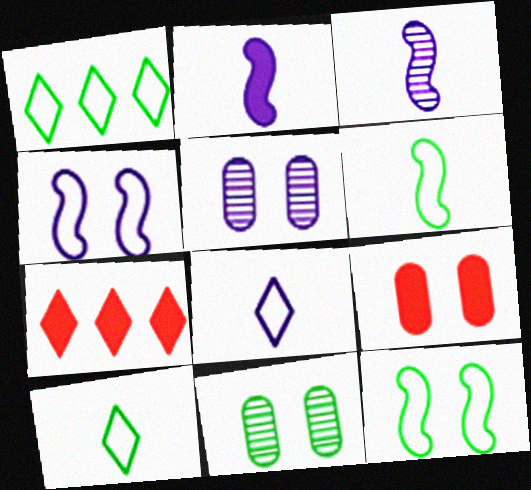[[1, 3, 9], 
[5, 6, 7]]